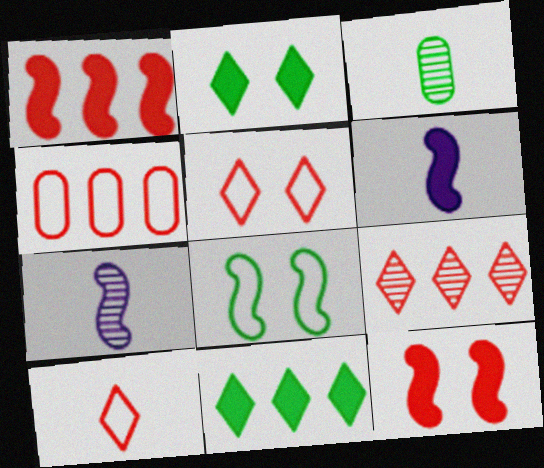[[1, 4, 9], 
[1, 7, 8], 
[2, 4, 7], 
[3, 6, 10], 
[3, 8, 11]]